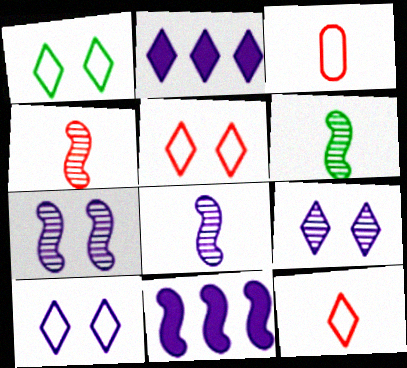[[1, 5, 10], 
[4, 6, 8]]